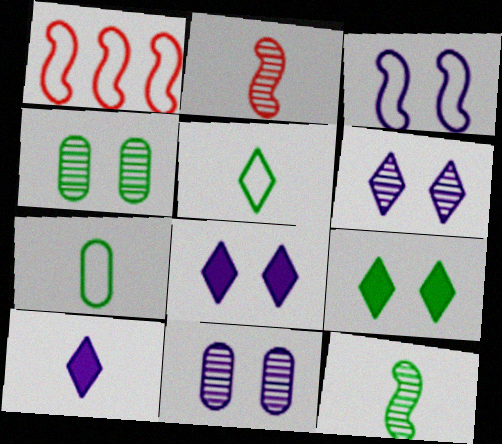[[1, 4, 10], 
[2, 7, 10], 
[3, 8, 11]]